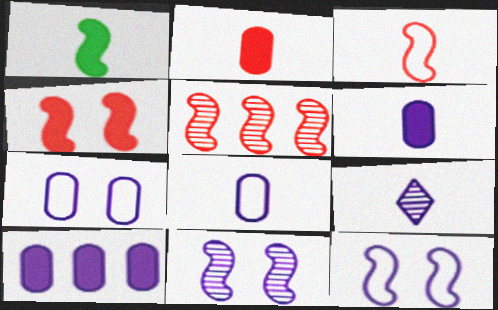[[1, 5, 12], 
[3, 4, 5], 
[9, 10, 12]]